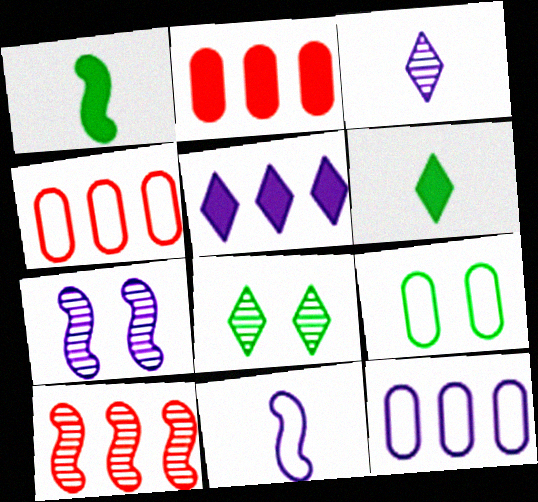[[2, 8, 11], 
[4, 6, 7]]